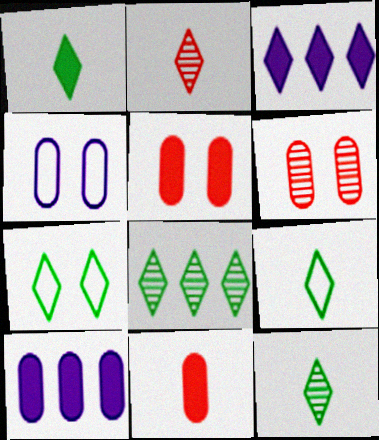[[1, 7, 8], 
[1, 9, 12], 
[2, 3, 7]]